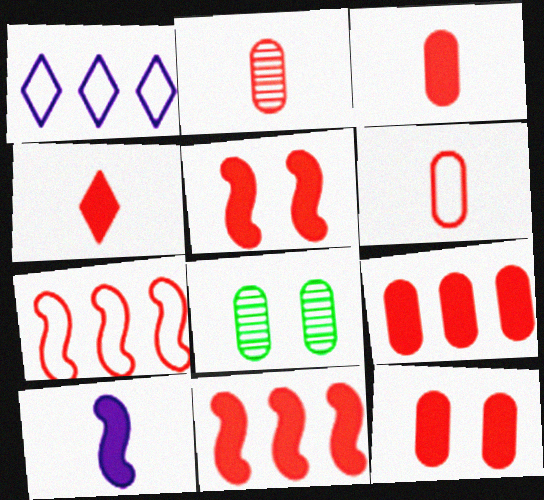[[2, 3, 6], 
[3, 9, 12], 
[4, 5, 9], 
[4, 11, 12]]